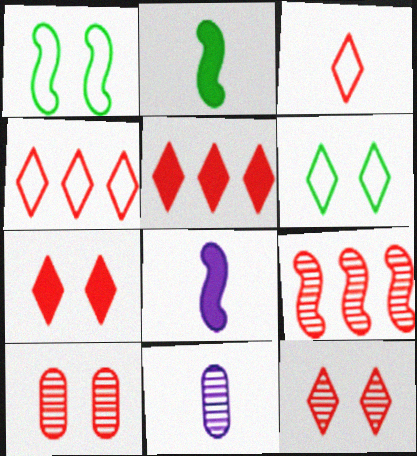[[1, 5, 11], 
[1, 8, 9], 
[2, 3, 11], 
[3, 5, 12]]